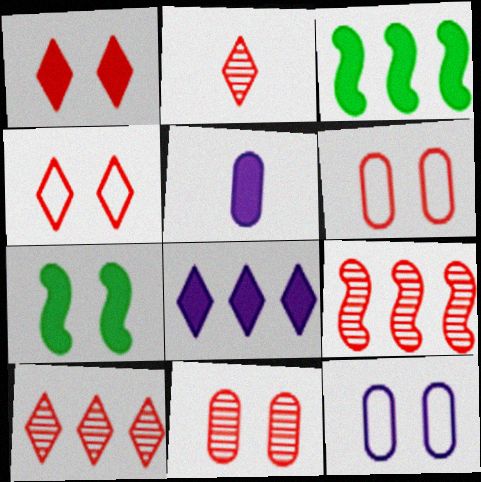[[1, 3, 5], 
[2, 3, 12], 
[2, 9, 11]]